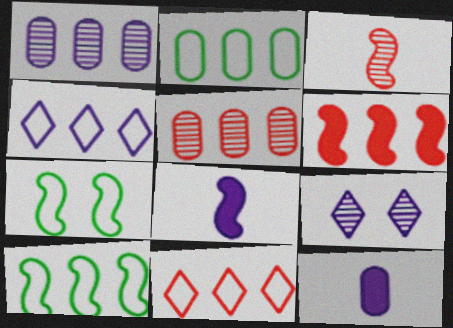[[5, 6, 11]]